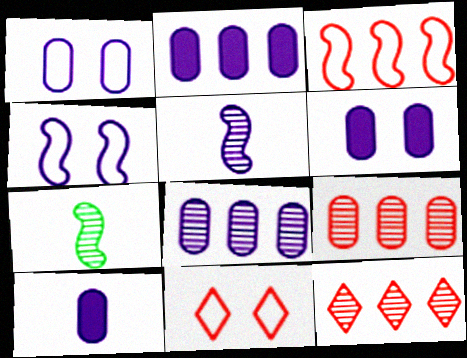[[1, 8, 10], 
[2, 6, 10], 
[2, 7, 11]]